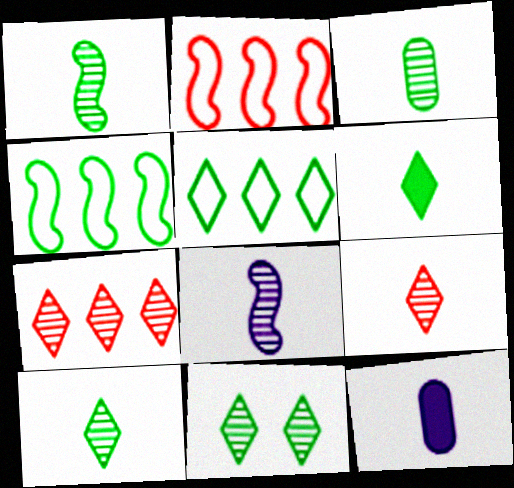[[1, 3, 10], 
[2, 11, 12], 
[3, 8, 9], 
[5, 6, 11]]